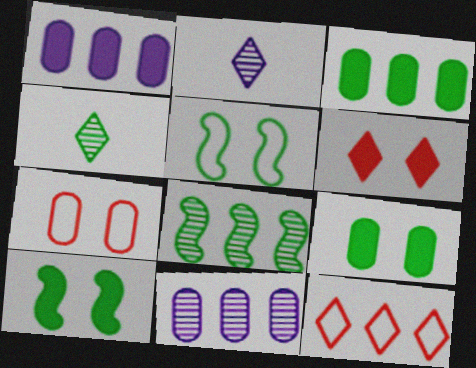[[1, 8, 12], 
[3, 4, 5]]